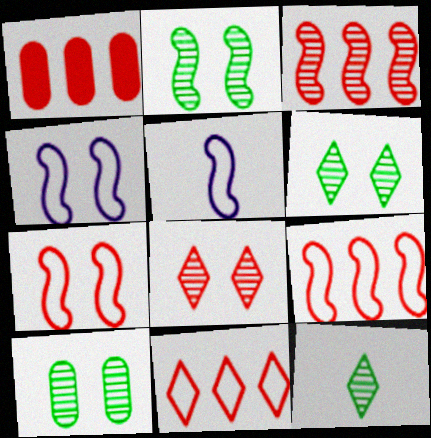[[1, 3, 11], 
[1, 4, 12], 
[1, 5, 6], 
[2, 6, 10]]